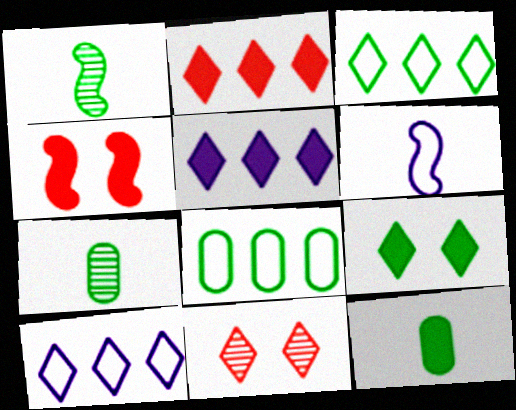[[1, 8, 9], 
[4, 5, 12], 
[4, 7, 10]]